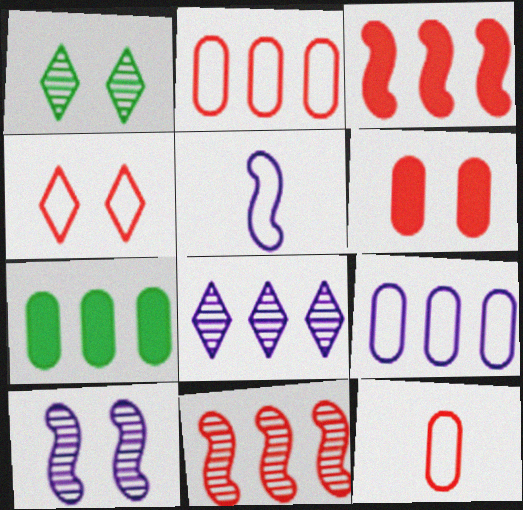[]